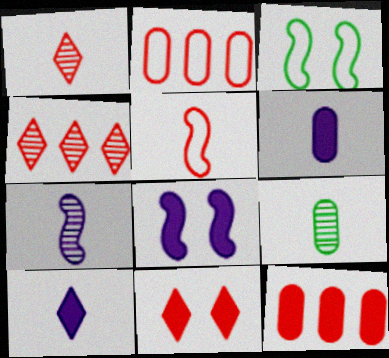[[1, 7, 9], 
[3, 4, 6], 
[5, 9, 10]]